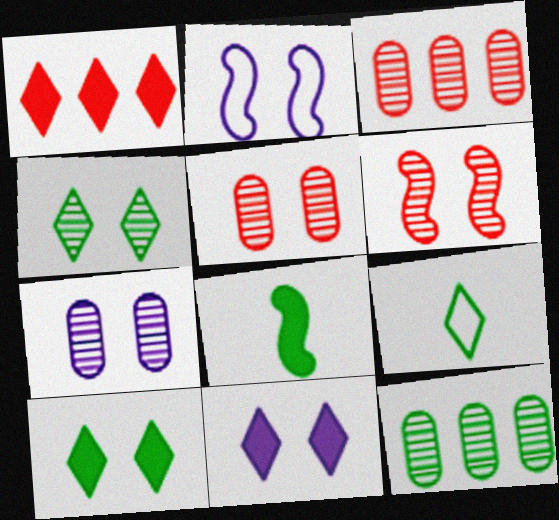[[2, 5, 10], 
[2, 7, 11], 
[4, 6, 7]]